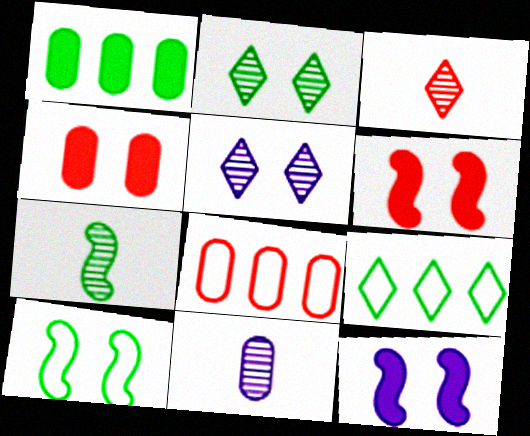[[3, 6, 8], 
[3, 7, 11], 
[4, 5, 10], 
[6, 9, 11]]